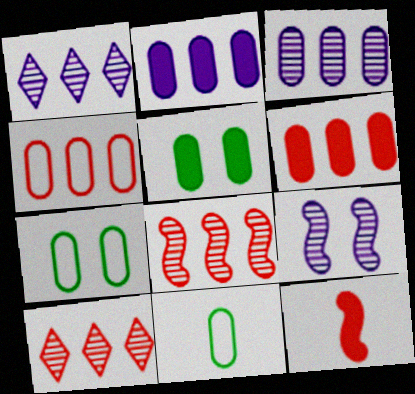[[1, 7, 12]]